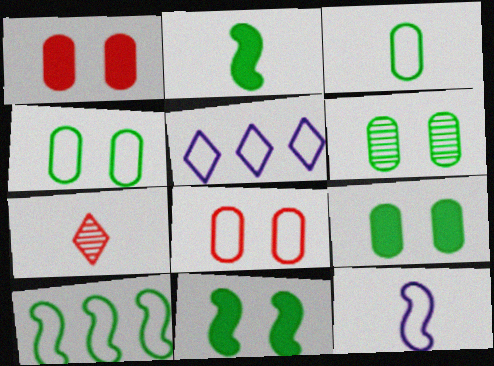[[4, 6, 9]]